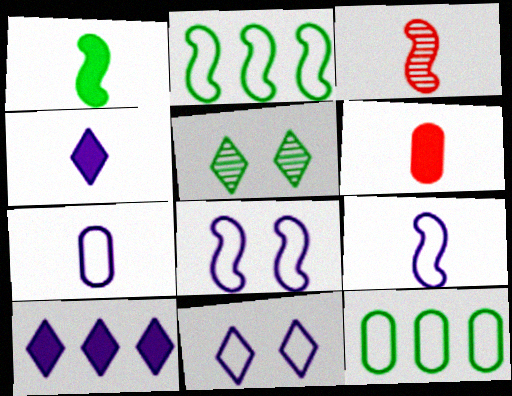[[1, 3, 9], 
[1, 4, 6], 
[1, 5, 12]]